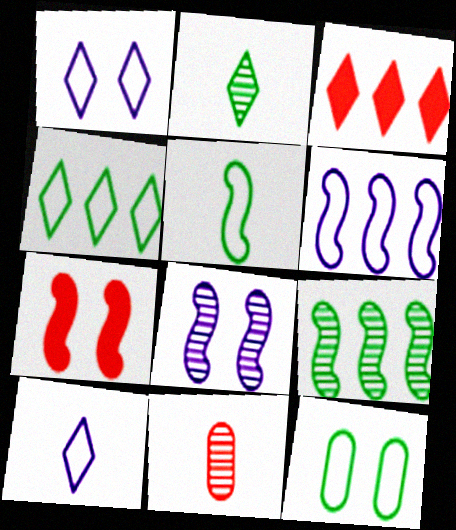[[1, 2, 3], 
[4, 5, 12]]